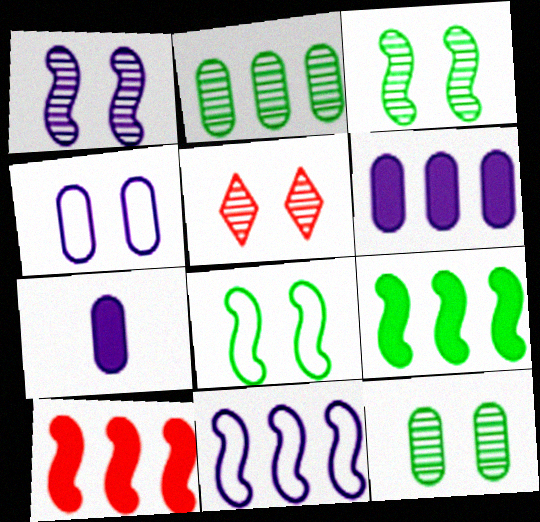[[1, 5, 12]]